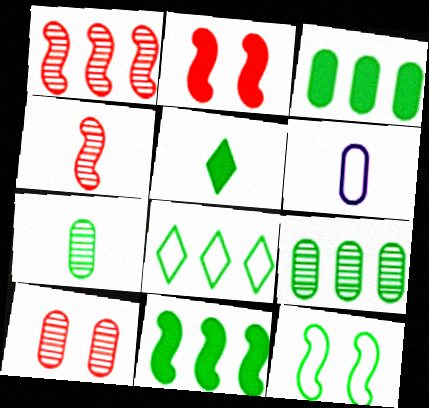[[3, 6, 10], 
[4, 5, 6], 
[5, 9, 12], 
[8, 9, 11]]